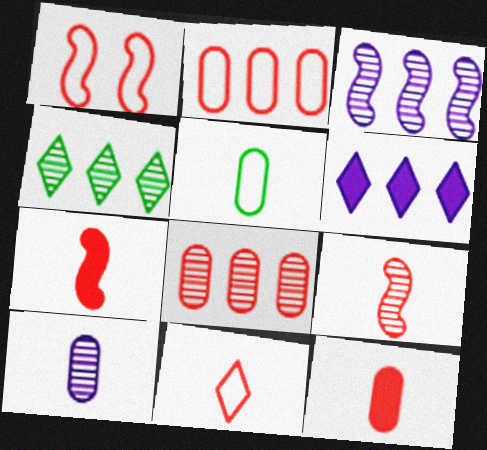[[1, 2, 11], 
[3, 4, 8], 
[5, 10, 12], 
[9, 11, 12]]